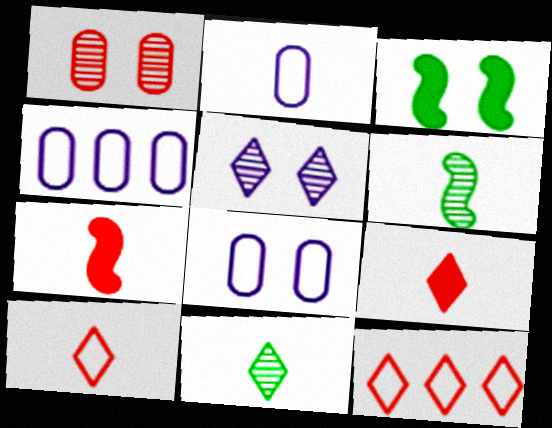[[1, 7, 12], 
[2, 4, 8], 
[2, 6, 9], 
[2, 7, 11]]